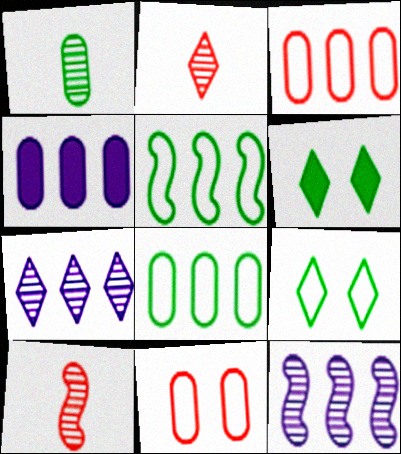[[1, 4, 11], 
[1, 5, 6], 
[4, 9, 10]]